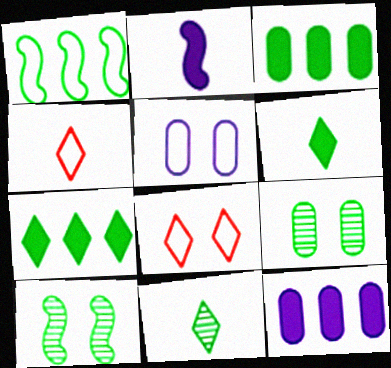[[1, 4, 5], 
[1, 6, 9], 
[4, 10, 12]]